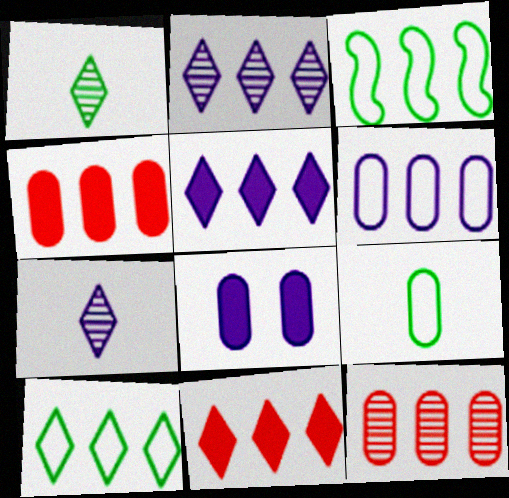[[2, 3, 4], 
[2, 10, 11], 
[3, 5, 12], 
[8, 9, 12]]